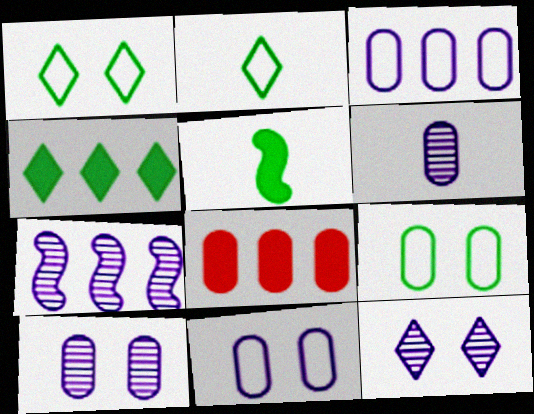[[6, 7, 12], 
[6, 8, 9]]